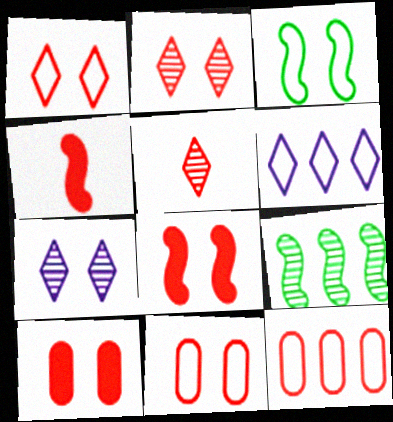[[2, 4, 12], 
[2, 8, 11], 
[3, 7, 10], 
[5, 8, 12]]